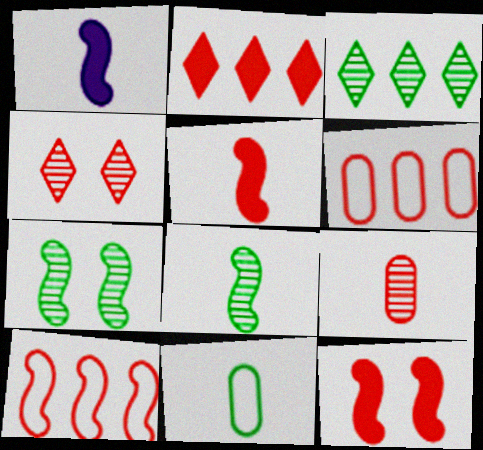[[1, 7, 10], 
[4, 5, 6]]